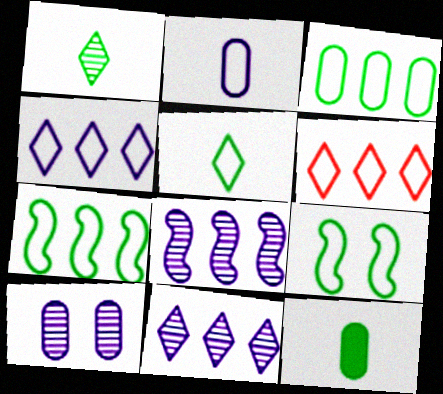[[2, 6, 9], 
[3, 5, 9]]